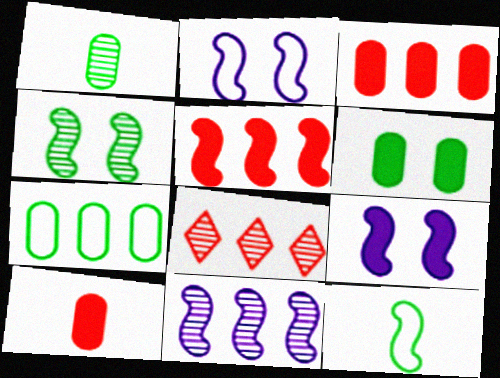[[1, 6, 7]]